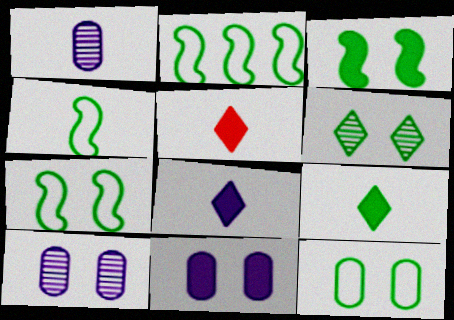[[1, 4, 5], 
[2, 4, 7], 
[2, 5, 10], 
[3, 6, 12], 
[5, 8, 9]]